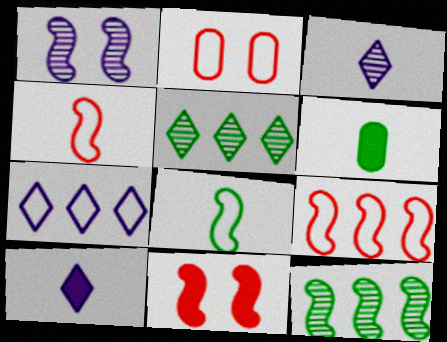[[2, 7, 8], 
[2, 10, 12], 
[3, 4, 6]]